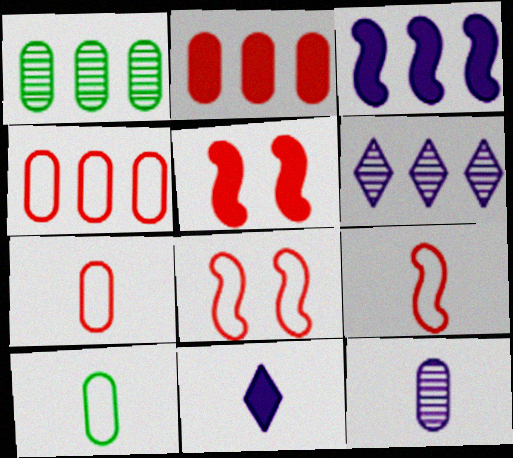[[1, 8, 11], 
[5, 6, 10]]